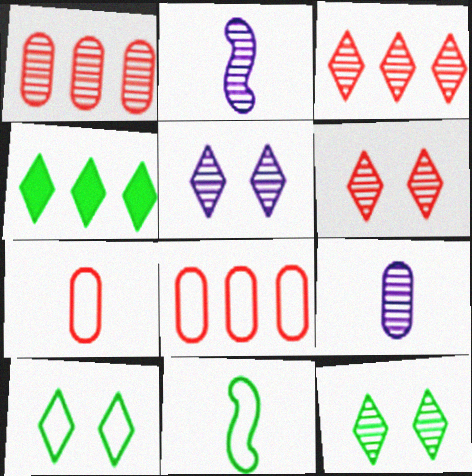[[1, 2, 12], 
[5, 6, 12]]